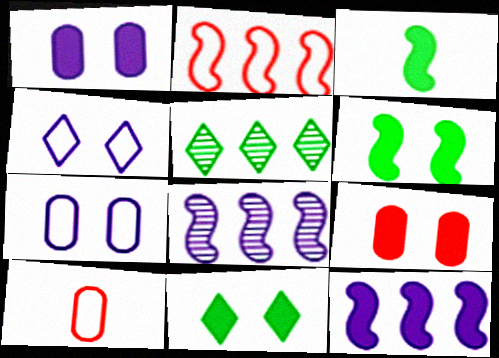[[8, 10, 11]]